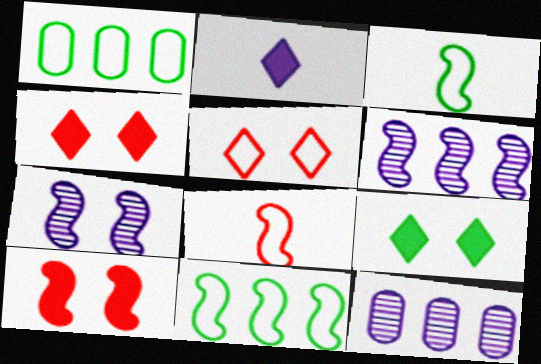[[3, 4, 12], 
[3, 6, 10], 
[8, 9, 12]]